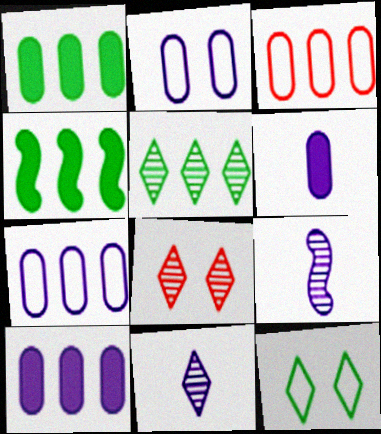[[5, 8, 11]]